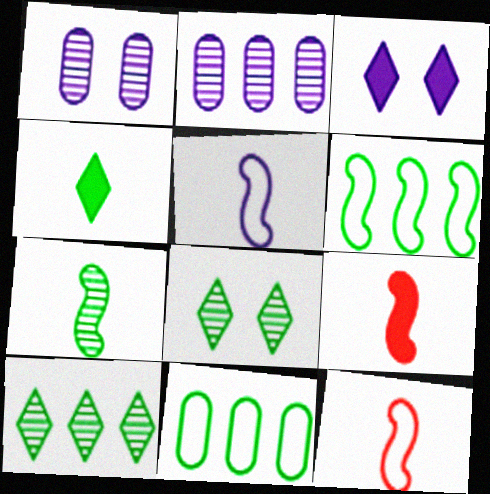[[2, 3, 5], 
[5, 7, 9]]